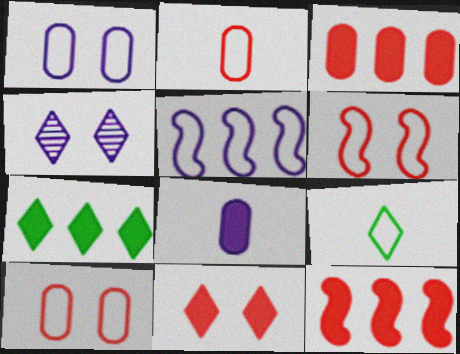[[4, 5, 8], 
[5, 9, 10]]